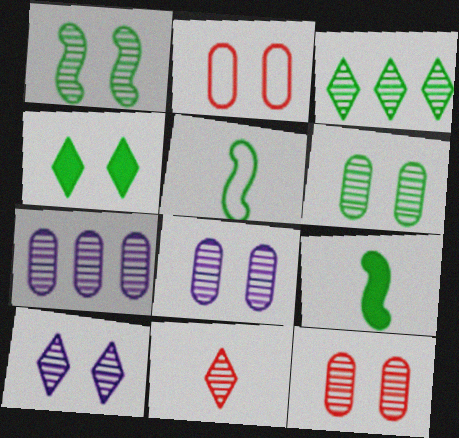[[1, 7, 11], 
[1, 10, 12], 
[3, 10, 11], 
[6, 8, 12]]